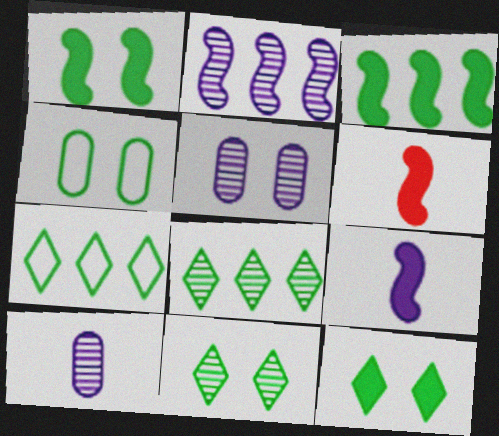[[1, 4, 11], 
[5, 6, 7]]